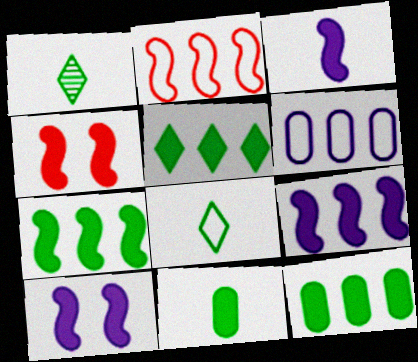[[1, 4, 6], 
[3, 4, 7], 
[3, 9, 10], 
[5, 7, 12]]